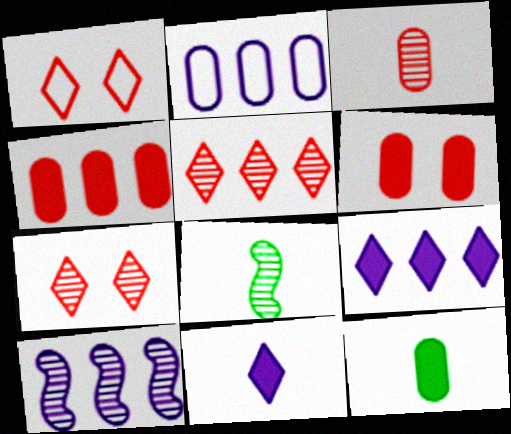[[1, 10, 12], 
[2, 9, 10]]